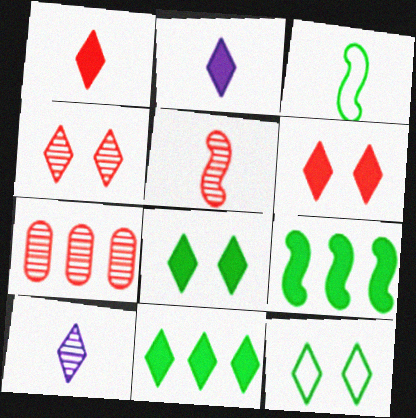[[2, 6, 11], 
[4, 5, 7]]